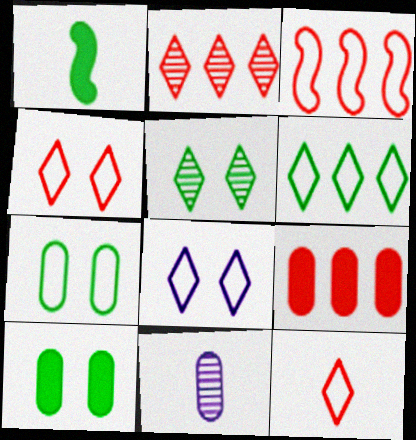[[1, 11, 12], 
[2, 3, 9], 
[6, 8, 12], 
[7, 9, 11]]